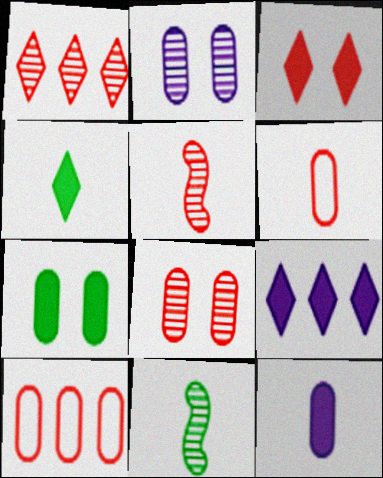[[1, 2, 11], 
[1, 5, 8], 
[3, 4, 9], 
[3, 5, 10]]